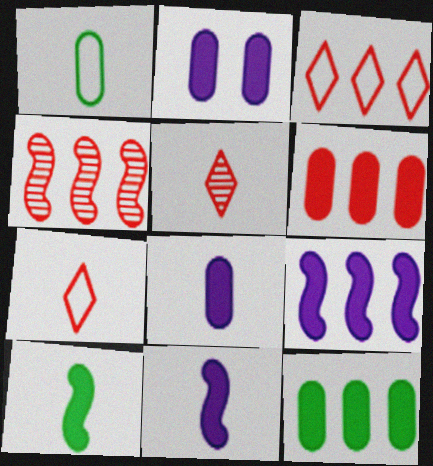[[1, 5, 11], 
[3, 4, 6]]